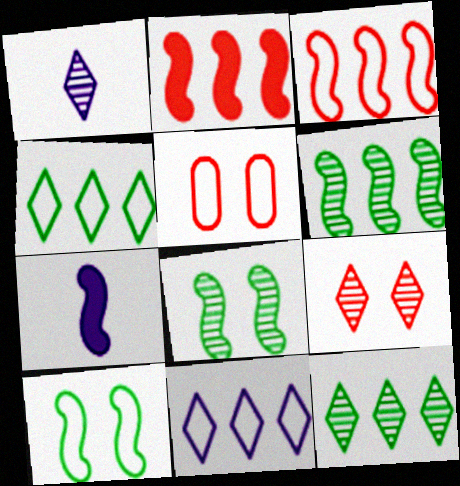[[1, 9, 12], 
[3, 7, 8], 
[5, 7, 12]]